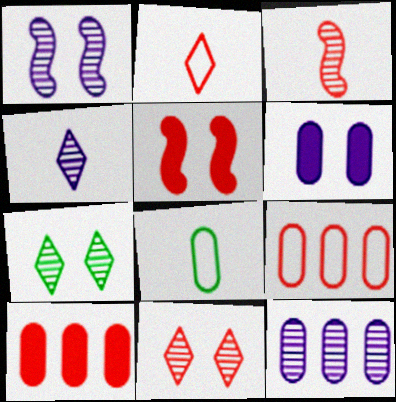[[1, 4, 12], 
[3, 7, 12]]